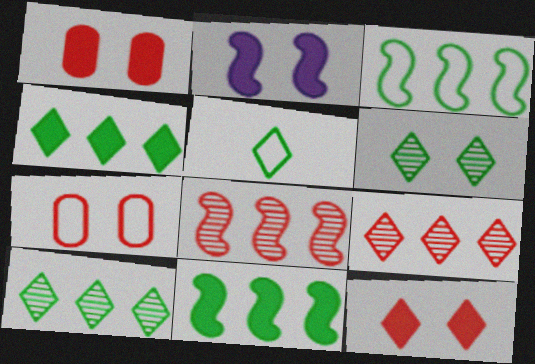[[2, 6, 7], 
[4, 5, 6]]